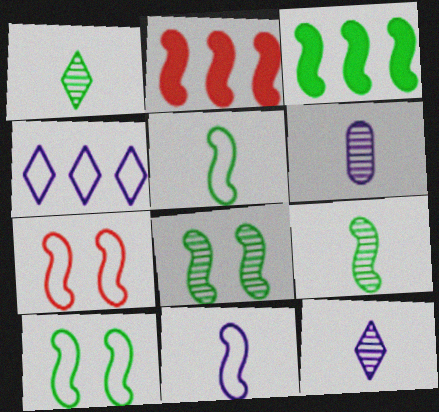[[2, 8, 11], 
[3, 5, 8], 
[3, 9, 10]]